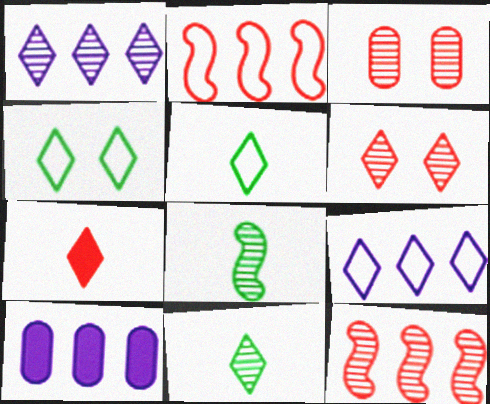[[1, 3, 8], 
[1, 4, 7], 
[1, 6, 11], 
[2, 3, 7]]